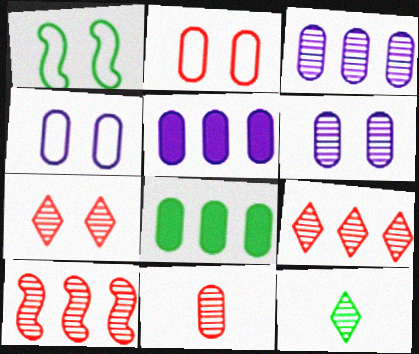[[1, 8, 12], 
[4, 8, 11], 
[6, 10, 12], 
[7, 10, 11]]